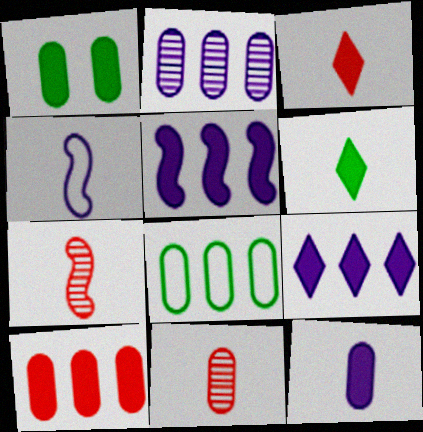[[1, 3, 5], 
[1, 10, 12], 
[2, 8, 10], 
[4, 6, 11]]